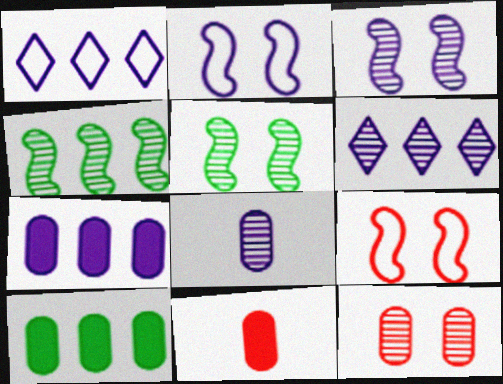[[1, 5, 11], 
[3, 6, 8]]